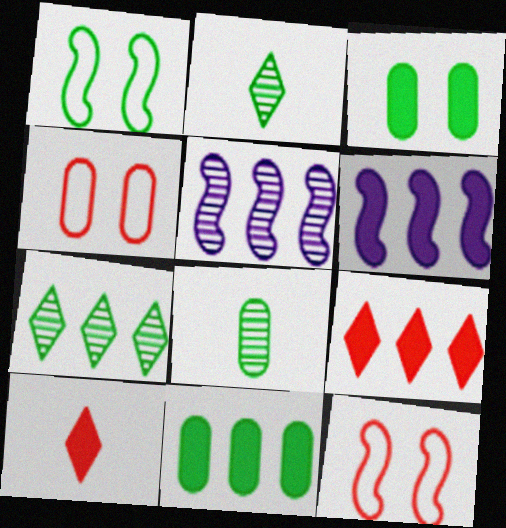[[1, 2, 11], 
[2, 4, 6], 
[3, 6, 10], 
[6, 9, 11]]